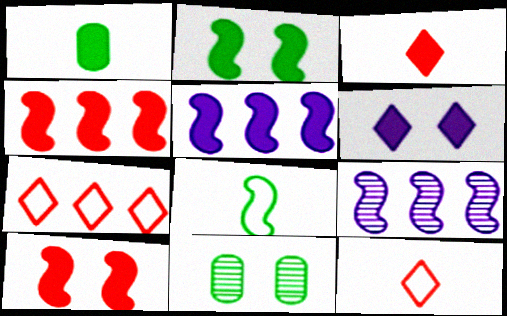[[1, 4, 6], 
[5, 11, 12], 
[8, 9, 10]]